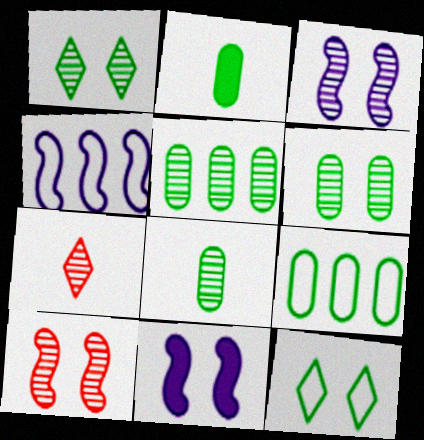[[2, 6, 9], 
[3, 5, 7], 
[5, 6, 8], 
[7, 9, 11]]